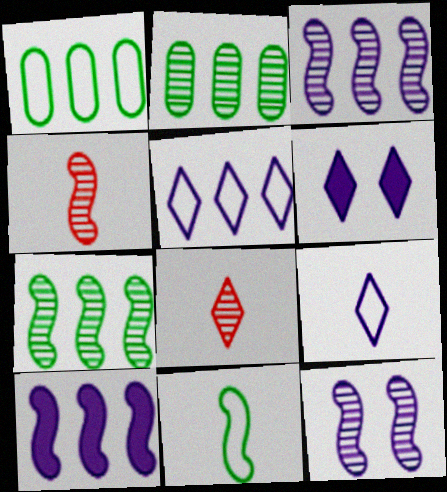[[1, 4, 6], 
[2, 8, 12], 
[4, 7, 12]]